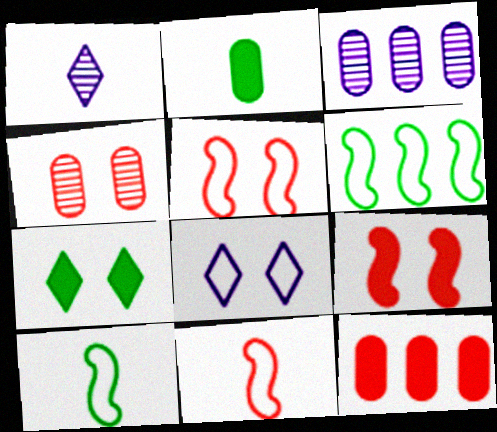[[1, 2, 11], 
[3, 7, 11]]